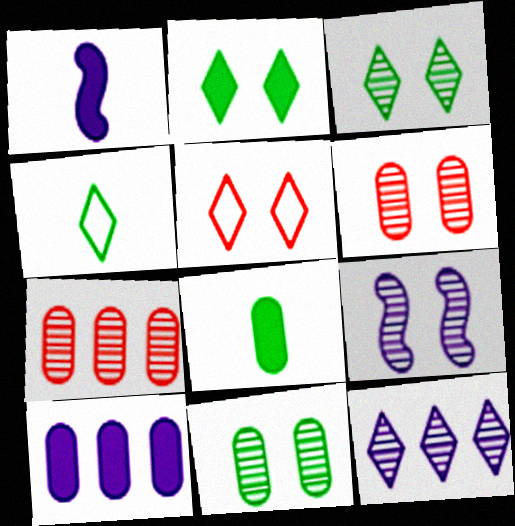[[3, 6, 9]]